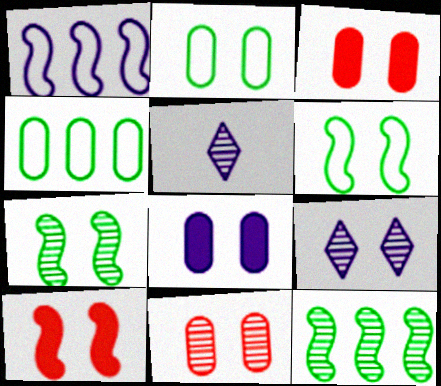[[1, 5, 8], 
[2, 8, 11], 
[2, 9, 10], 
[3, 6, 9], 
[4, 5, 10], 
[5, 11, 12], 
[7, 9, 11]]